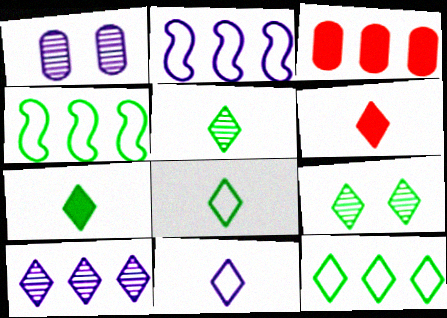[[1, 4, 6], 
[3, 4, 10], 
[5, 6, 11], 
[5, 7, 8], 
[7, 9, 12]]